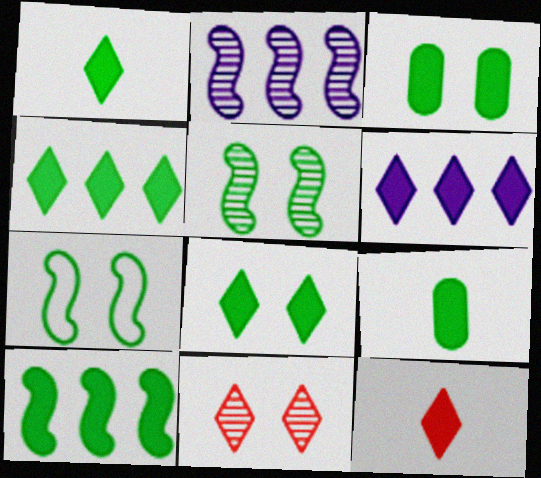[[1, 3, 10], 
[1, 4, 8], 
[6, 8, 12], 
[8, 9, 10]]